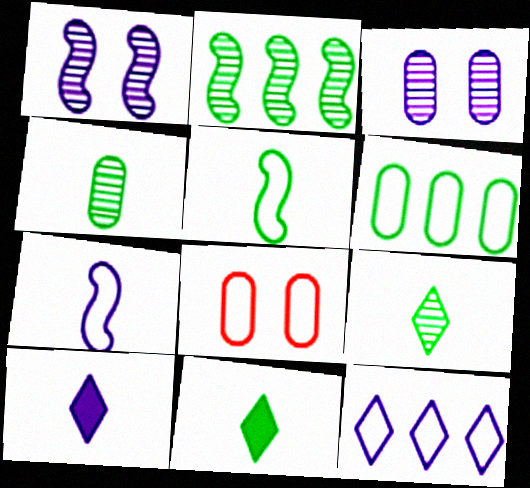[[2, 8, 10], 
[4, 5, 11], 
[5, 8, 12]]